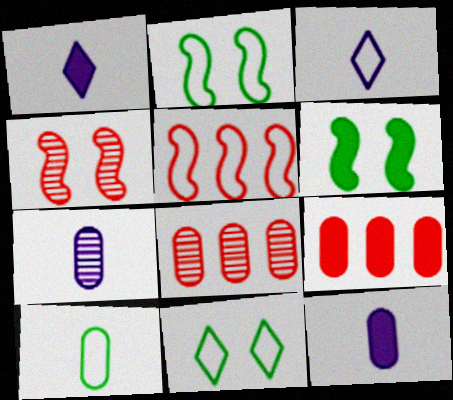[[1, 2, 8], 
[1, 6, 9], 
[3, 6, 8]]